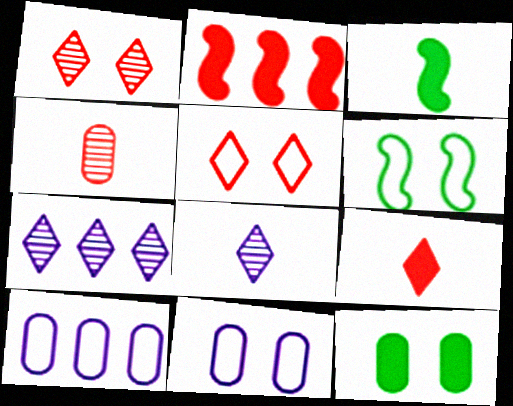[[1, 3, 10], 
[2, 4, 5], 
[4, 10, 12], 
[5, 6, 11]]